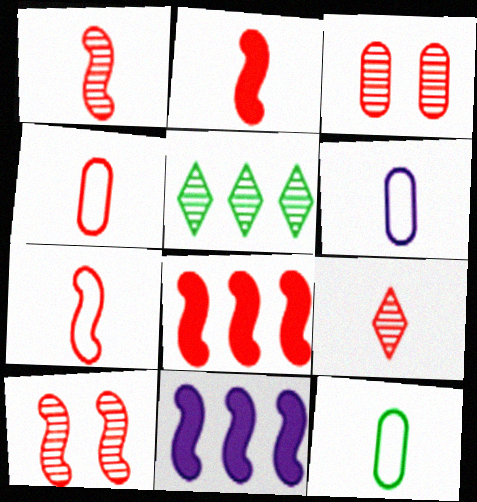[[1, 2, 7], 
[2, 4, 9], 
[4, 6, 12], 
[7, 8, 10]]